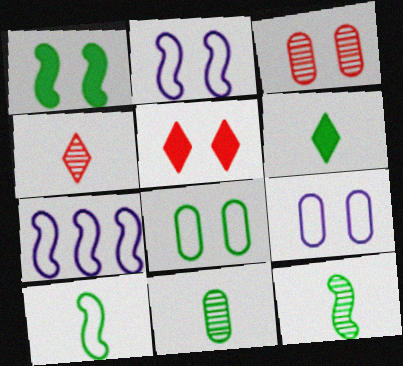[[3, 6, 7], 
[5, 7, 11], 
[6, 10, 11]]